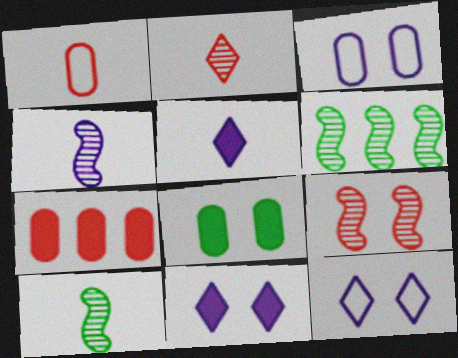[[1, 5, 10], 
[1, 6, 11], 
[4, 6, 9], 
[7, 10, 12], 
[8, 9, 12]]